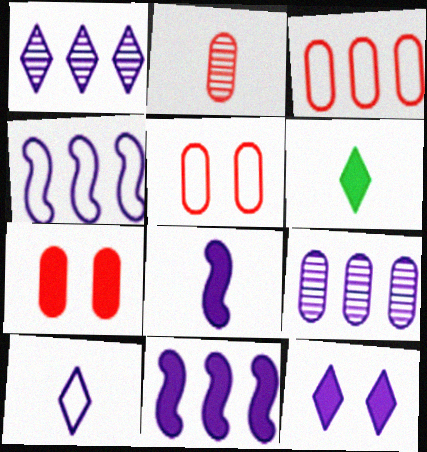[[1, 10, 12], 
[2, 3, 7], 
[6, 7, 11]]